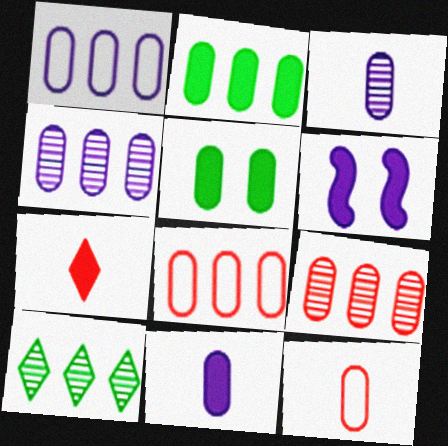[[1, 2, 9], 
[2, 4, 8], 
[2, 6, 7], 
[3, 5, 8], 
[4, 5, 12], 
[6, 10, 12]]